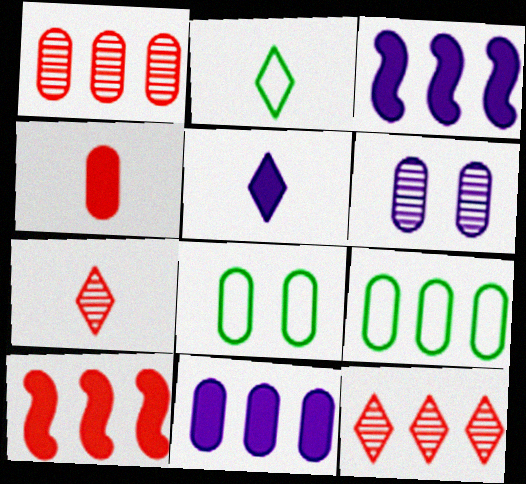[[1, 9, 11], 
[2, 5, 7], 
[2, 6, 10], 
[3, 7, 8], 
[3, 9, 12], 
[4, 6, 9]]